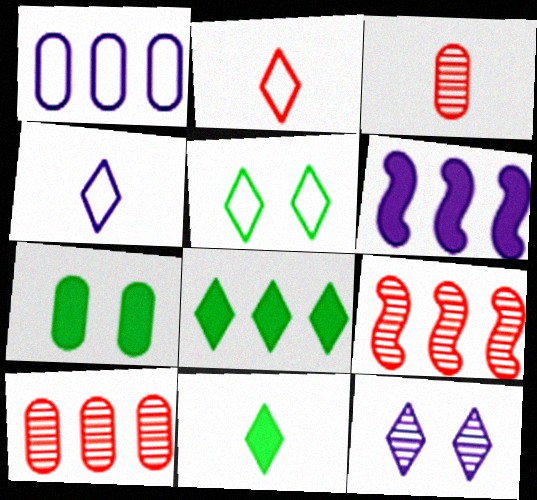[[1, 3, 7], 
[1, 8, 9], 
[2, 8, 12], 
[3, 5, 6], 
[4, 7, 9]]